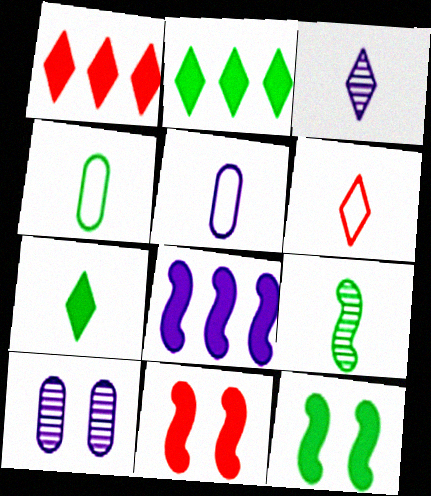[[3, 6, 7], 
[4, 7, 9]]